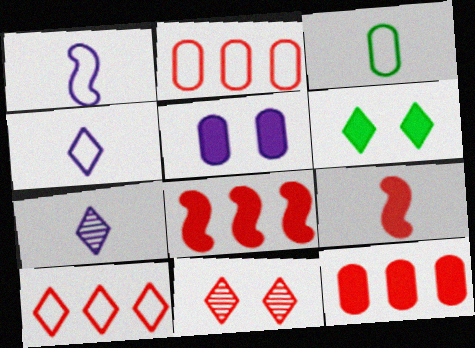[[2, 9, 11], 
[3, 7, 9], 
[6, 7, 10]]